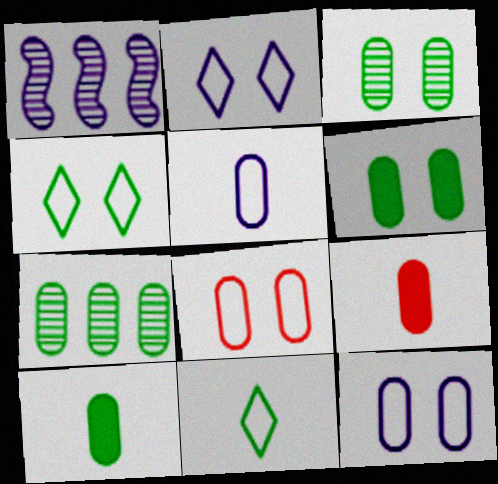[[1, 4, 9], 
[7, 9, 12]]